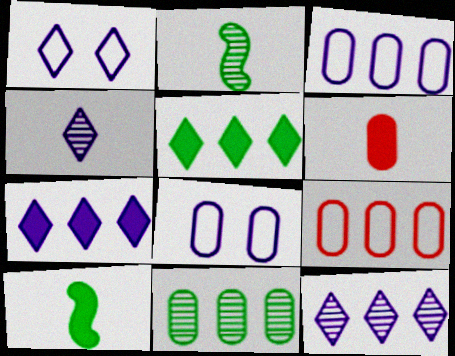[[1, 4, 7], 
[6, 8, 11]]